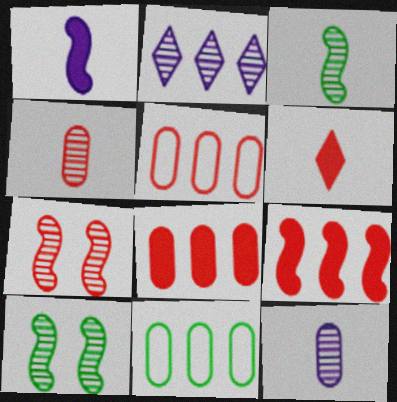[[2, 4, 10], 
[2, 9, 11], 
[5, 6, 7]]